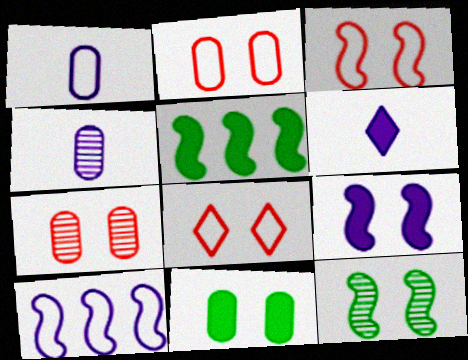[[2, 3, 8], 
[3, 9, 12], 
[4, 5, 8]]